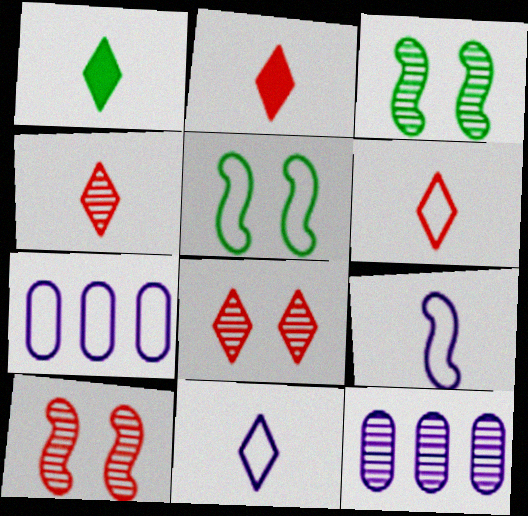[[1, 4, 11], 
[1, 7, 10], 
[2, 3, 7], 
[2, 4, 6], 
[2, 5, 12], 
[3, 4, 12], 
[5, 6, 7]]